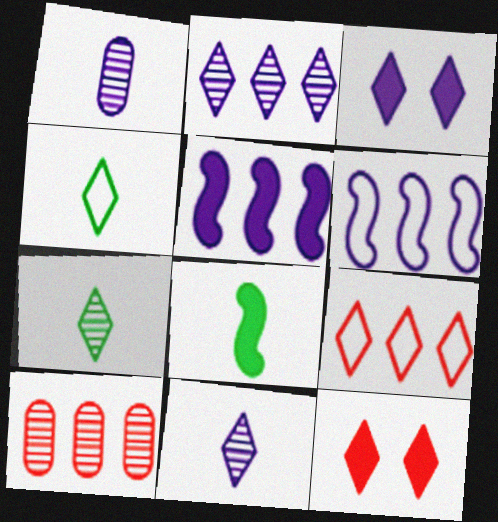[[1, 3, 6], 
[2, 4, 12], 
[3, 7, 9]]